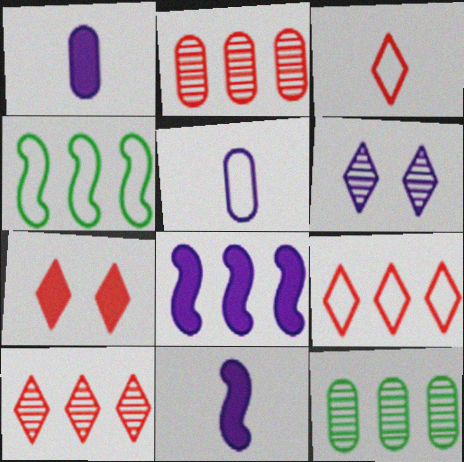[[3, 7, 10], 
[5, 6, 8], 
[8, 9, 12]]